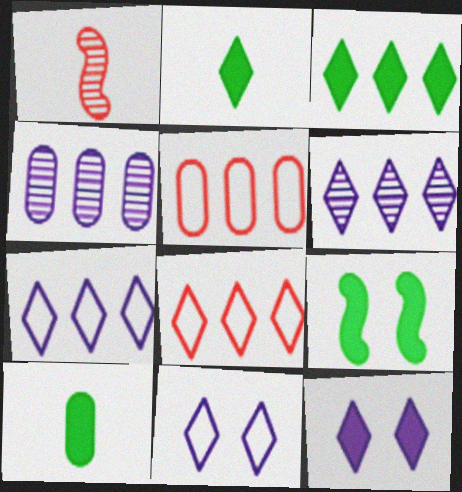[[3, 6, 8], 
[3, 9, 10]]